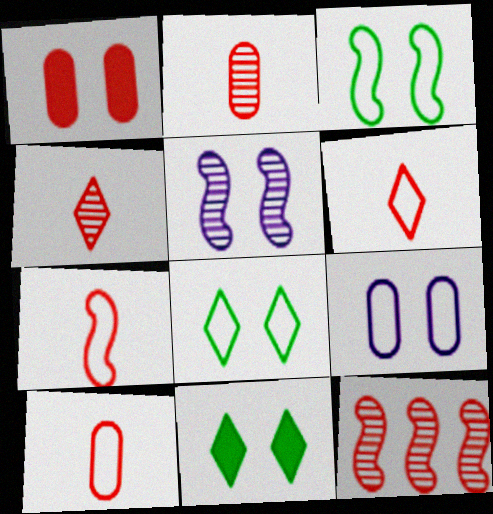[[1, 5, 8], 
[1, 6, 12], 
[6, 7, 10]]